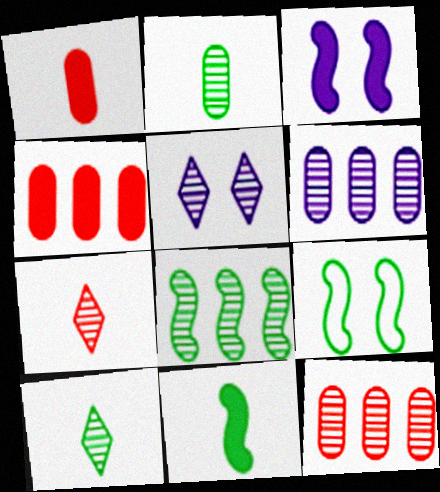[[8, 9, 11]]